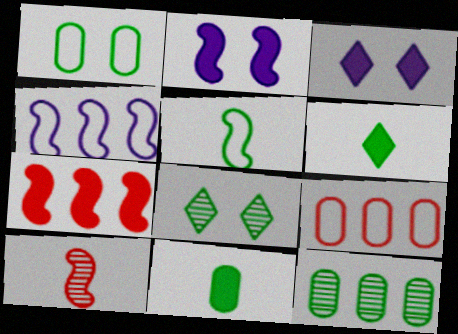[[1, 11, 12], 
[3, 7, 11]]